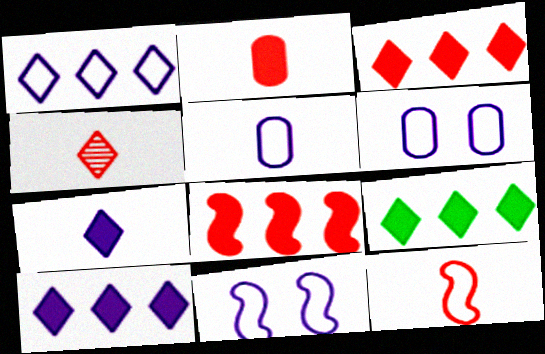[[1, 5, 11], 
[2, 4, 12], 
[3, 9, 10]]